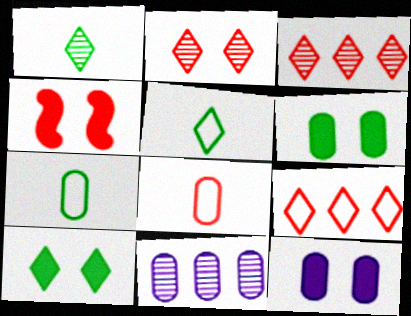[[3, 4, 8], 
[4, 5, 11], 
[4, 10, 12], 
[6, 8, 11]]